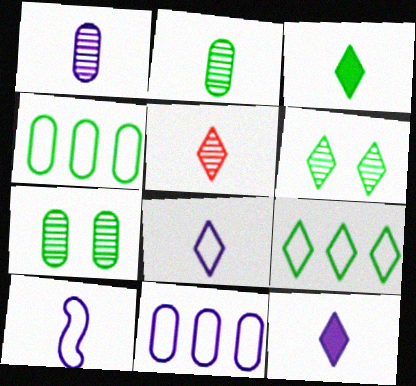[[1, 10, 12], 
[3, 5, 8], 
[3, 6, 9]]